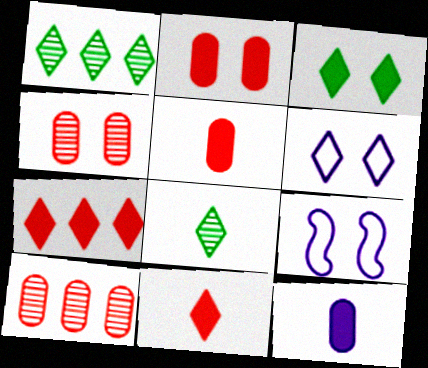[[1, 5, 9], 
[1, 6, 11], 
[3, 4, 9], 
[6, 7, 8]]